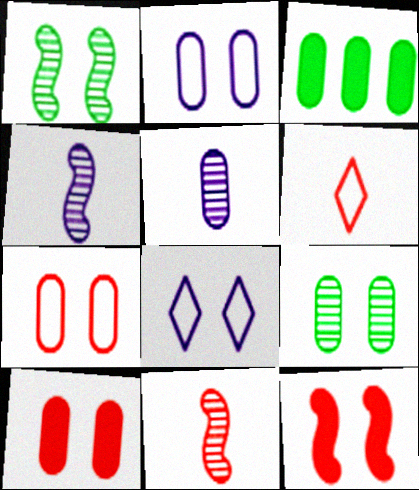[[1, 8, 10], 
[2, 9, 10], 
[3, 5, 7], 
[3, 8, 11], 
[8, 9, 12]]